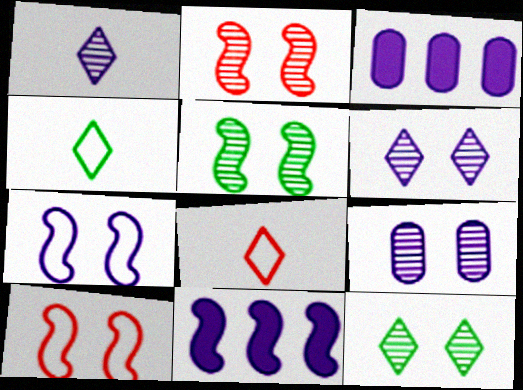[[1, 3, 7], 
[2, 3, 4], 
[2, 9, 12], 
[3, 5, 8]]